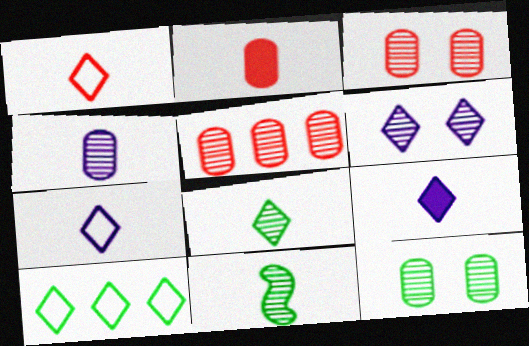[[1, 8, 9], 
[2, 7, 11], 
[4, 5, 12], 
[5, 6, 11]]